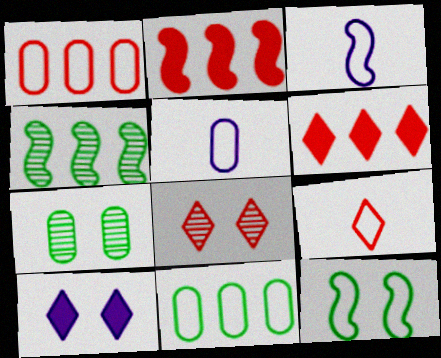[[3, 6, 7], 
[6, 8, 9]]